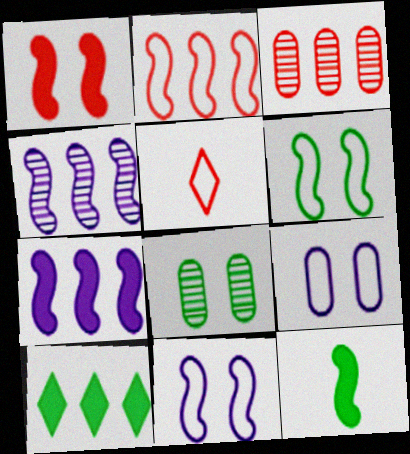[[1, 3, 5], 
[1, 7, 12], 
[5, 7, 8]]